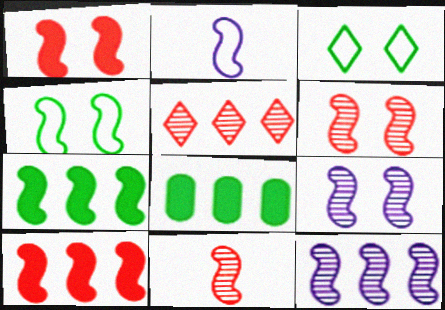[[1, 4, 9], 
[2, 6, 7]]